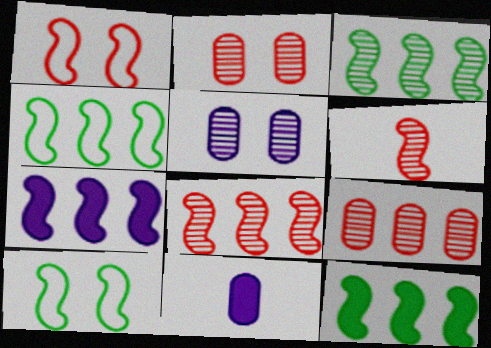[[3, 4, 12], 
[4, 7, 8], 
[6, 7, 10]]